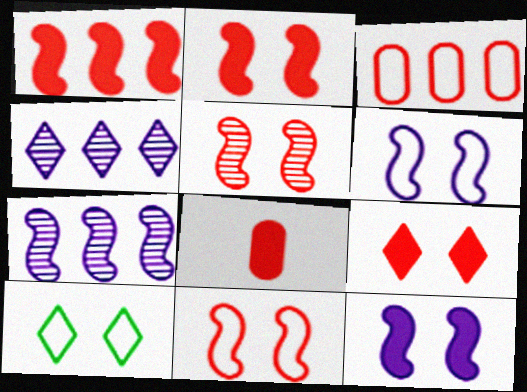[[1, 8, 9], 
[2, 5, 11], 
[7, 8, 10]]